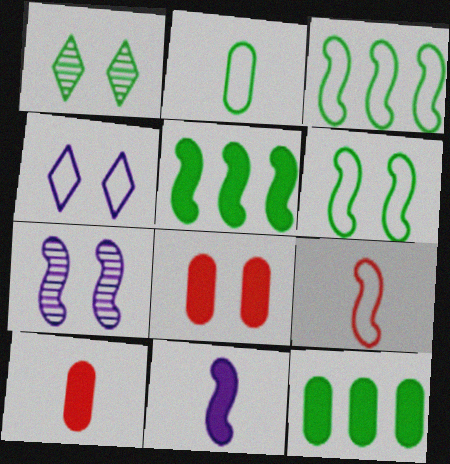[[1, 2, 5], 
[5, 7, 9]]